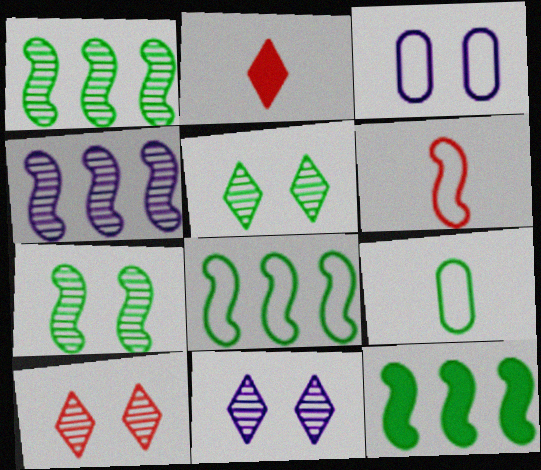[[1, 2, 3], 
[1, 8, 12], 
[5, 9, 12], 
[5, 10, 11]]